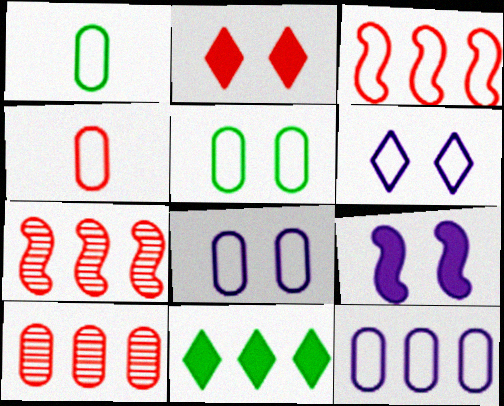[[1, 3, 6], 
[2, 4, 7], 
[4, 5, 12], 
[7, 11, 12]]